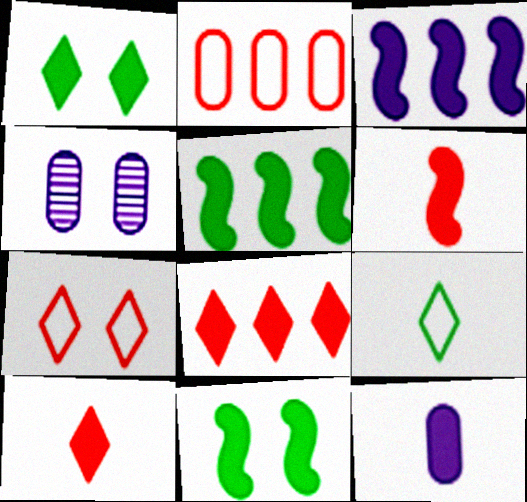[[3, 6, 11], 
[4, 7, 11], 
[8, 11, 12]]